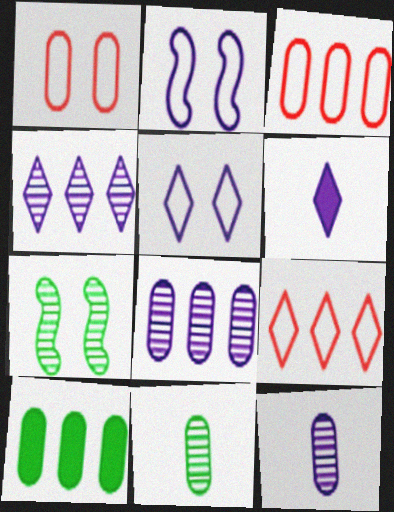[[1, 10, 12], 
[2, 6, 8], 
[3, 6, 7], 
[3, 8, 10], 
[4, 5, 6]]